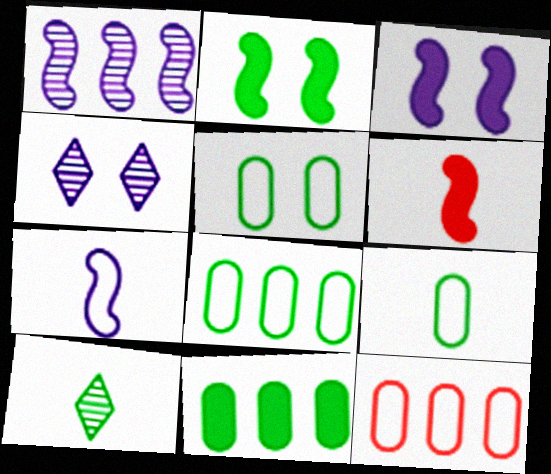[[1, 3, 7], 
[2, 8, 10], 
[3, 10, 12], 
[4, 6, 8], 
[5, 8, 9]]